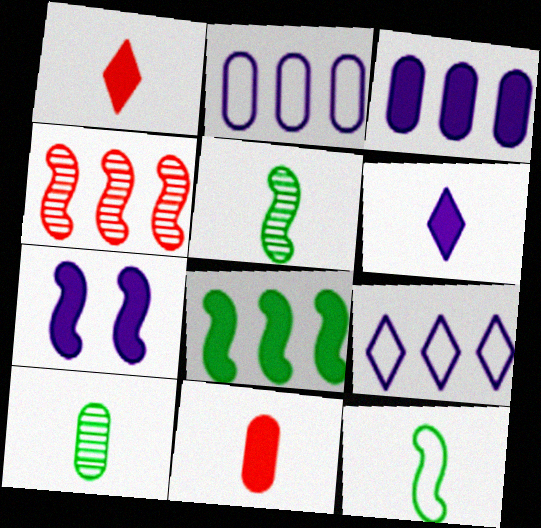[[3, 6, 7], 
[4, 7, 12]]